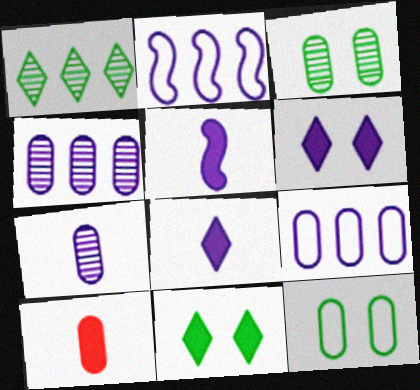[[2, 6, 7], 
[3, 9, 10], 
[4, 10, 12]]